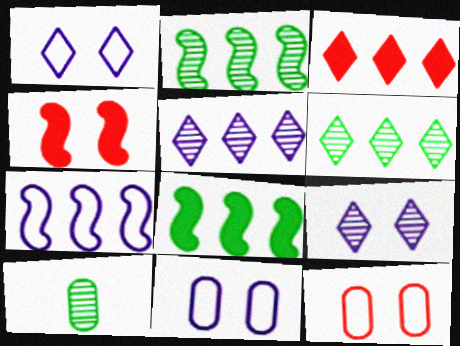[]